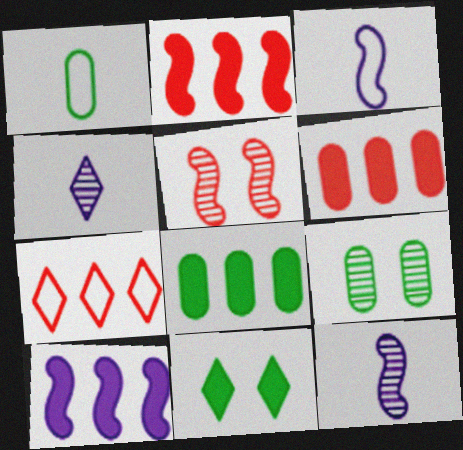[[1, 8, 9], 
[4, 7, 11]]